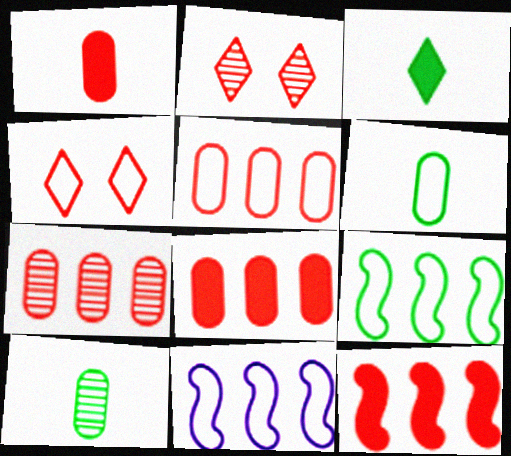[[4, 6, 11], 
[5, 7, 8]]